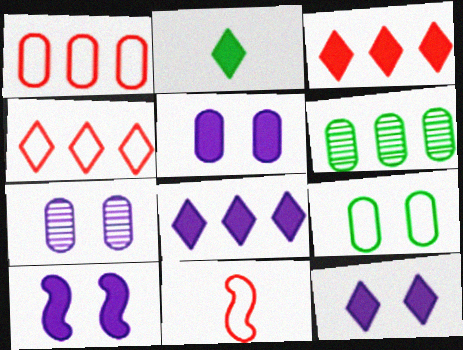[[2, 3, 12], 
[5, 10, 12], 
[6, 11, 12]]